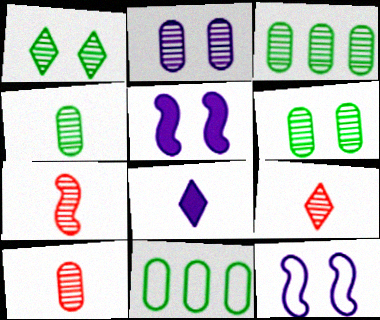[[2, 3, 10], 
[3, 4, 6], 
[5, 9, 11], 
[7, 9, 10]]